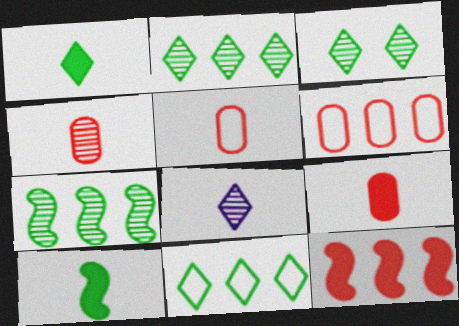[[1, 3, 11], 
[4, 5, 9], 
[5, 8, 10]]